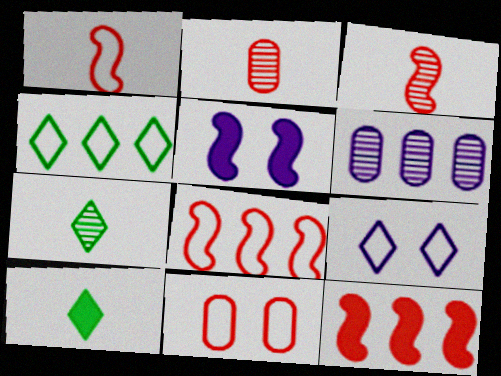[[2, 4, 5], 
[4, 6, 12]]